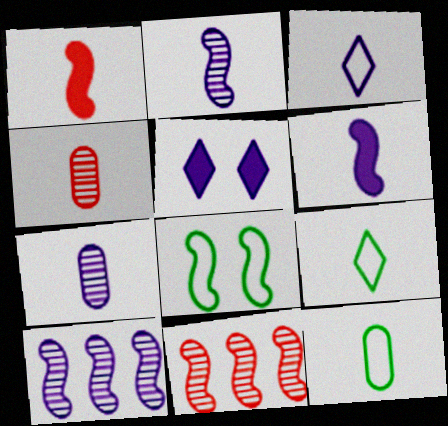[[1, 7, 9], 
[1, 8, 10], 
[3, 6, 7], 
[4, 6, 9], 
[5, 11, 12], 
[6, 8, 11]]